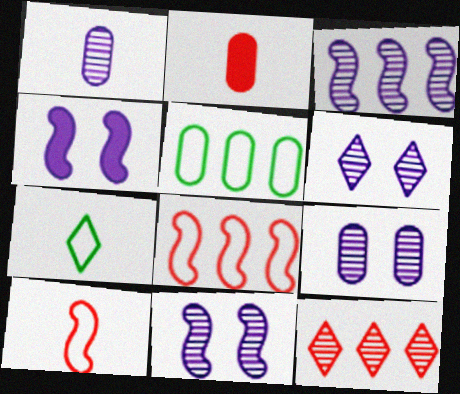[[1, 3, 6], 
[2, 5, 9], 
[6, 9, 11]]